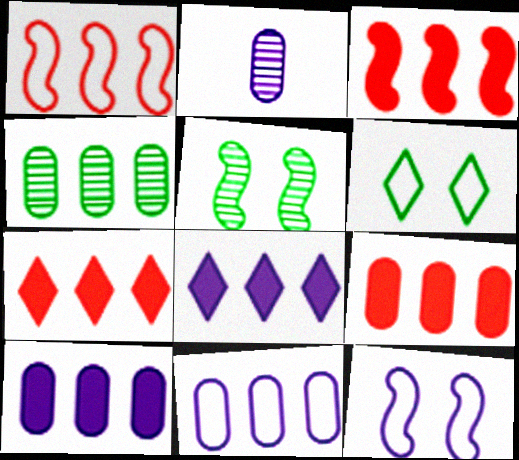[[1, 4, 8], 
[2, 3, 6], 
[2, 8, 12], 
[3, 7, 9], 
[4, 9, 11]]